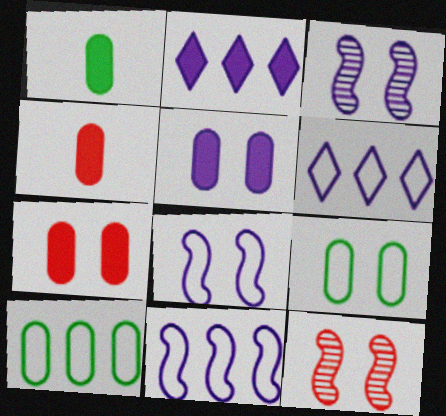[[1, 6, 12]]